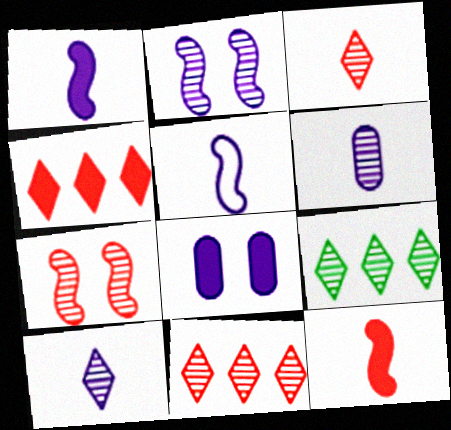[[6, 7, 9]]